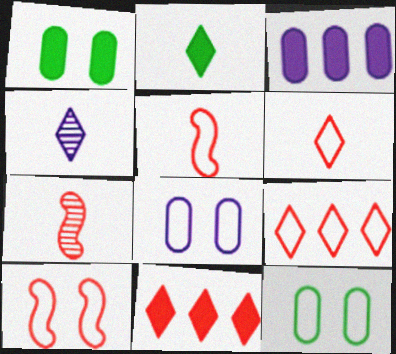[[2, 4, 6]]